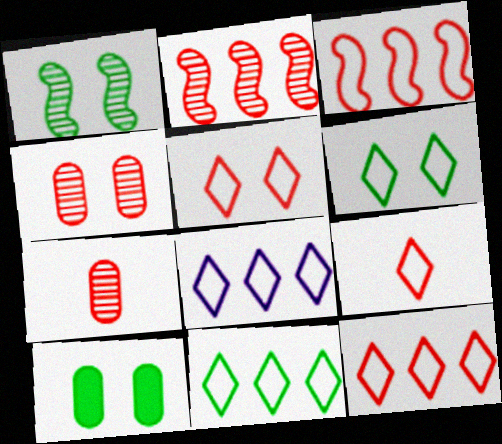[[1, 6, 10], 
[5, 9, 12], 
[6, 8, 9], 
[8, 11, 12]]